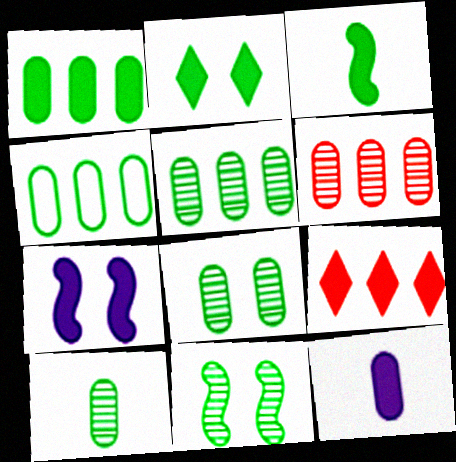[[1, 2, 3], 
[1, 4, 5], 
[5, 8, 10]]